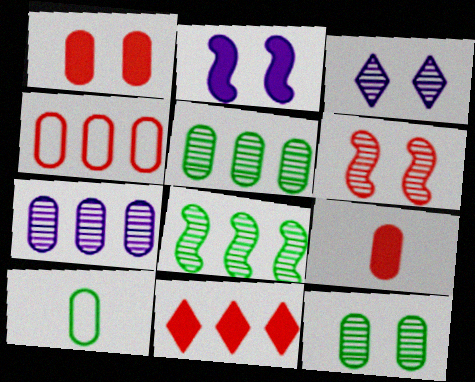[[1, 7, 10], 
[3, 6, 12]]